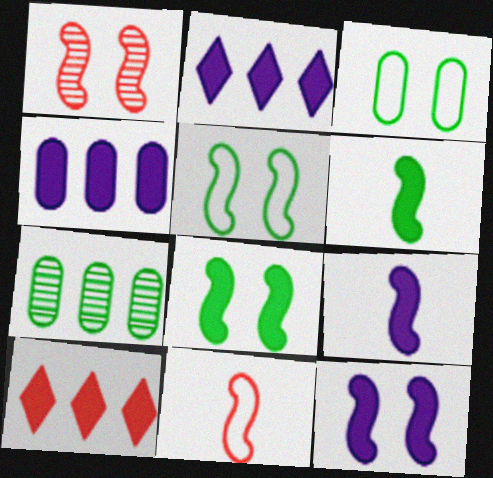[[1, 5, 12]]